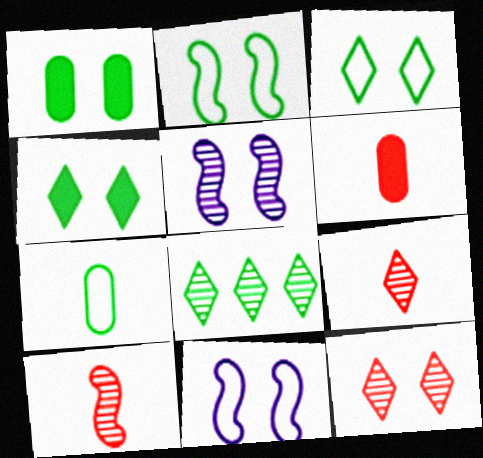[[1, 11, 12], 
[6, 8, 11]]